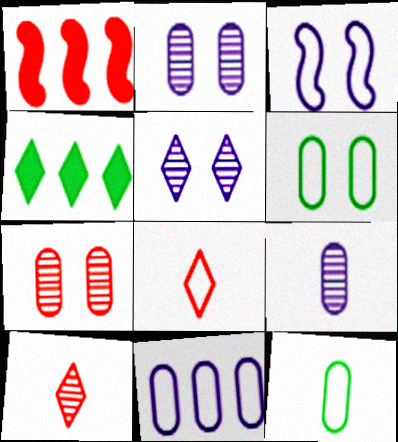[[1, 5, 12], 
[1, 7, 8], 
[4, 5, 8]]